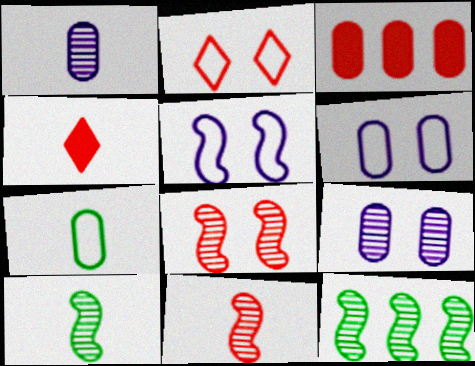[[2, 3, 11], 
[3, 7, 9], 
[4, 6, 12]]